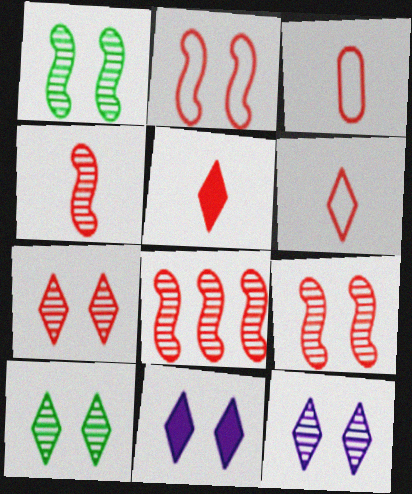[[3, 4, 5], 
[4, 8, 9], 
[7, 10, 12]]